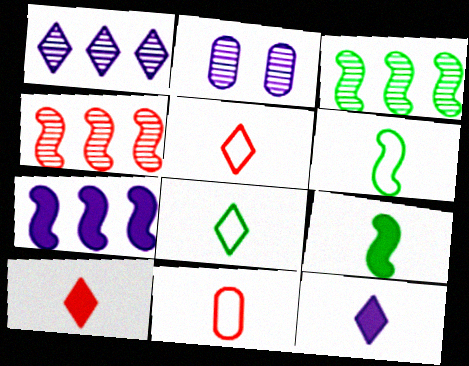[]